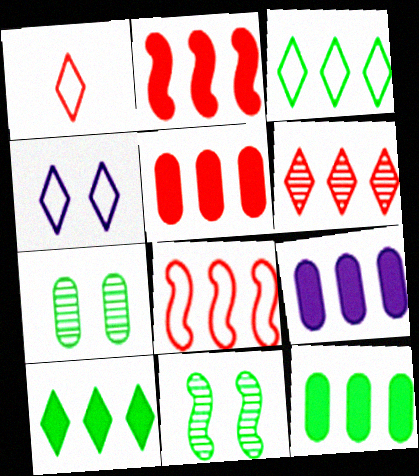[[1, 3, 4], 
[1, 9, 11], 
[2, 9, 10], 
[5, 6, 8], 
[5, 9, 12]]